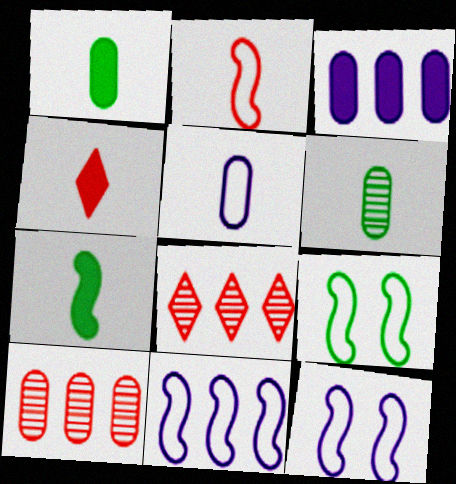[[1, 8, 12], 
[2, 9, 11]]